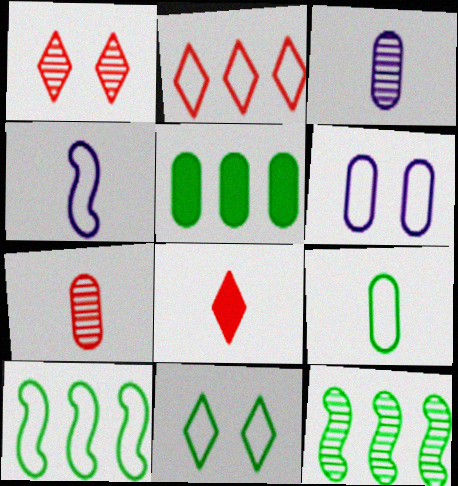[[1, 2, 8], 
[1, 3, 12], 
[1, 4, 5], 
[5, 6, 7], 
[6, 8, 12], 
[9, 10, 11]]